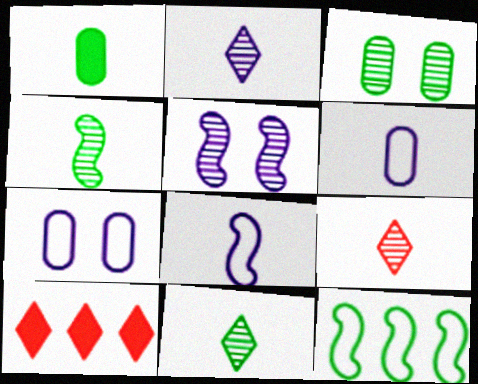[[1, 8, 9], 
[2, 9, 11], 
[3, 8, 10], 
[4, 7, 10]]